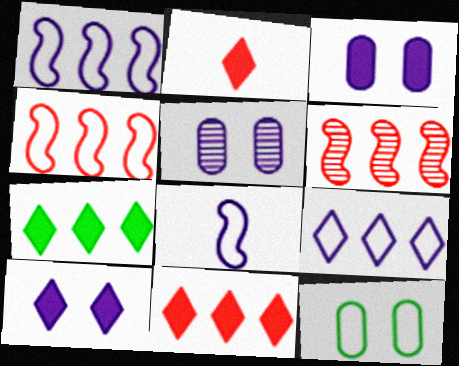[[2, 7, 10]]